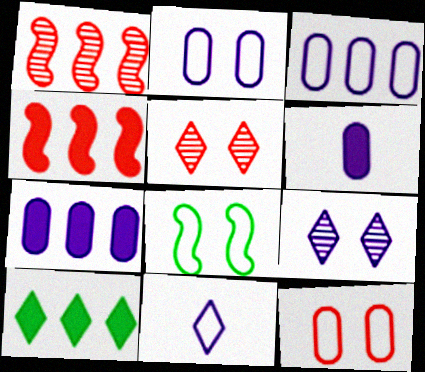[[1, 3, 10], 
[4, 7, 10], 
[5, 10, 11]]